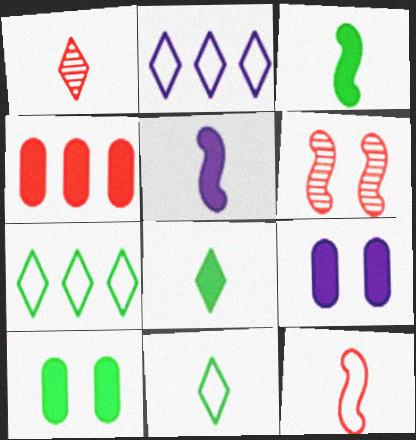[]